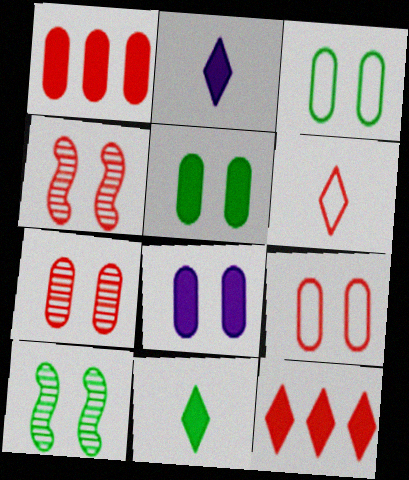[[1, 4, 6], 
[3, 7, 8]]